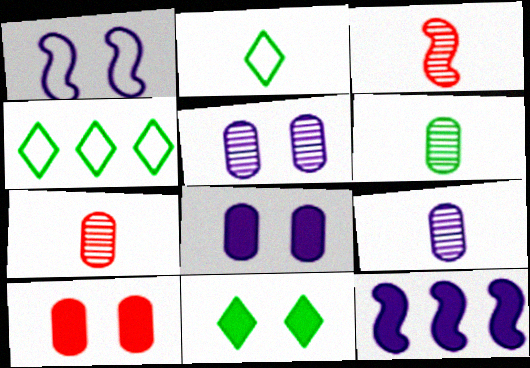[[3, 4, 8], 
[6, 7, 9]]